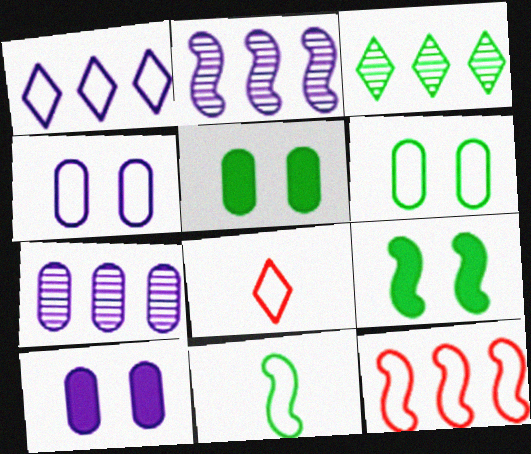[[2, 5, 8], 
[3, 5, 11], 
[7, 8, 9]]